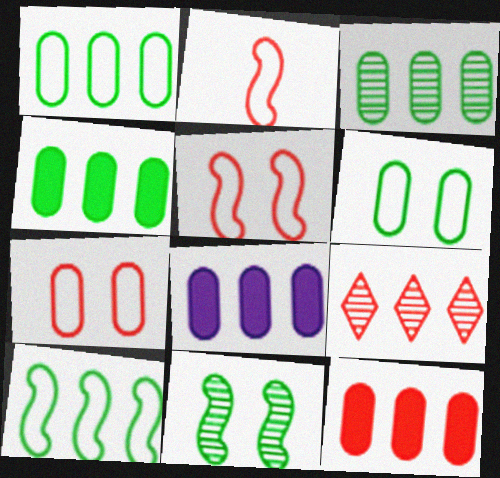[[1, 3, 4], 
[4, 8, 12], 
[8, 9, 10]]